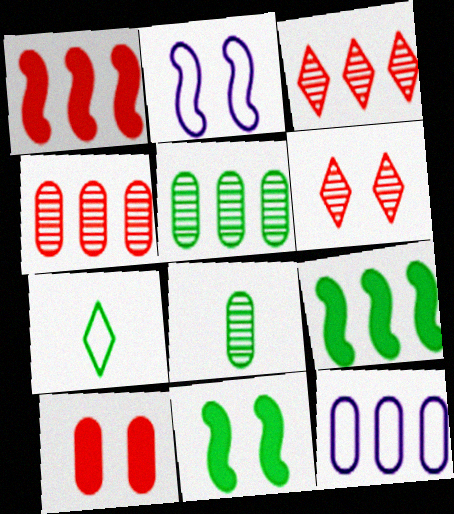[[3, 9, 12], 
[5, 7, 11], 
[8, 10, 12]]